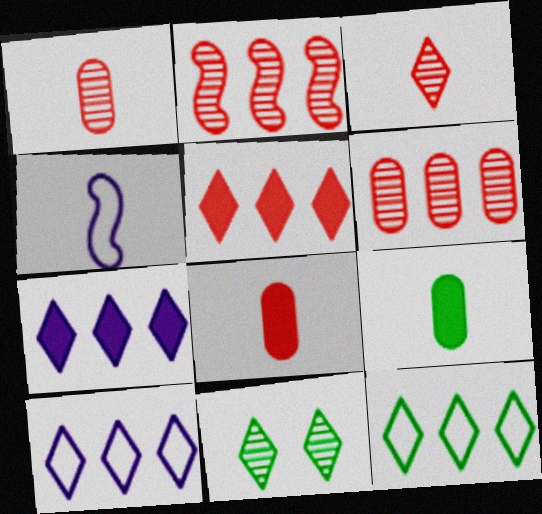[[3, 4, 9]]